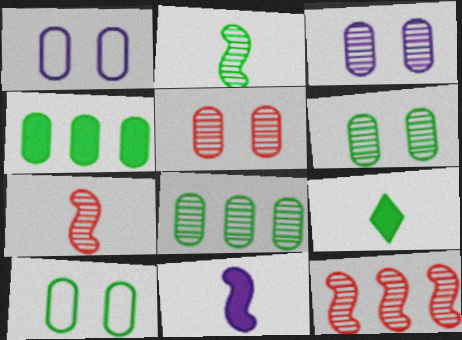[[1, 9, 12], 
[3, 5, 6]]